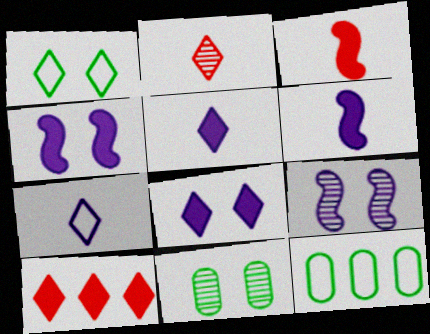[[2, 4, 12]]